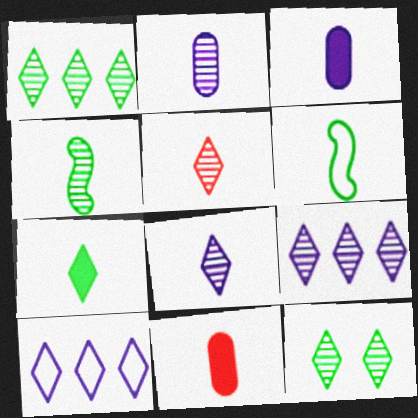[[2, 4, 5], 
[3, 5, 6], 
[5, 9, 12], 
[6, 8, 11]]